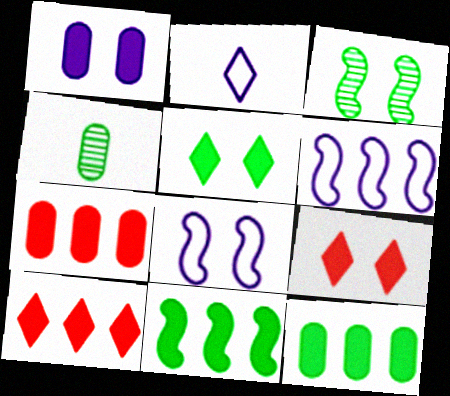[[2, 3, 7], 
[4, 6, 9], 
[4, 8, 10]]